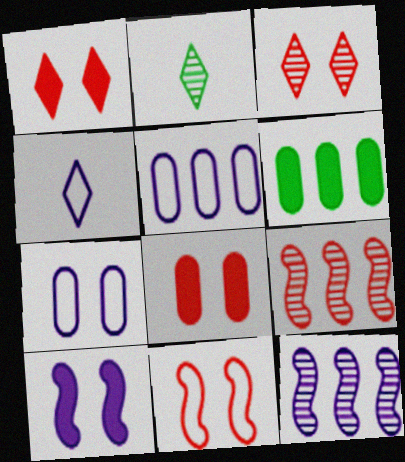[[3, 8, 11]]